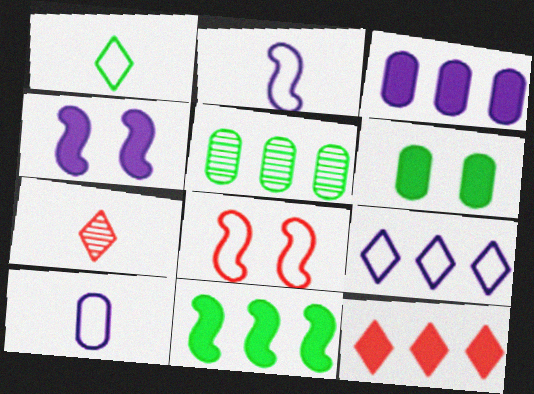[[3, 11, 12]]